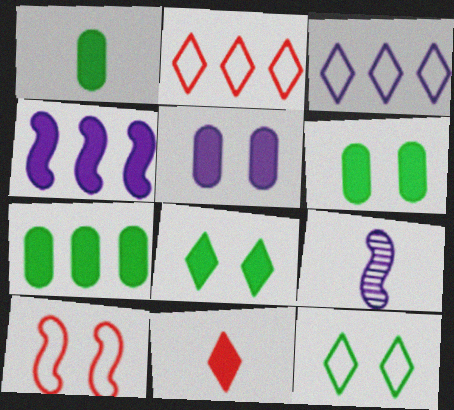[[1, 6, 7], 
[2, 6, 9], 
[3, 5, 9], 
[4, 6, 11]]